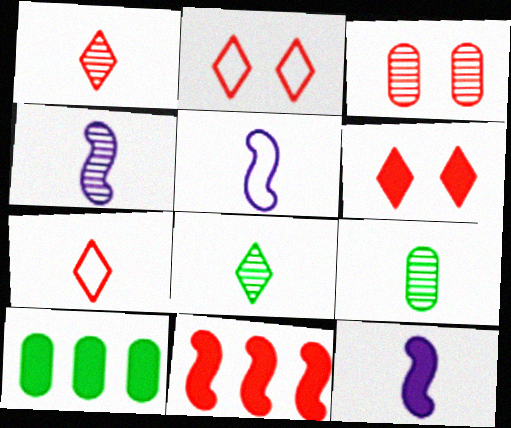[[1, 4, 9], 
[2, 4, 10], 
[3, 7, 11], 
[4, 5, 12], 
[6, 10, 12], 
[7, 9, 12]]